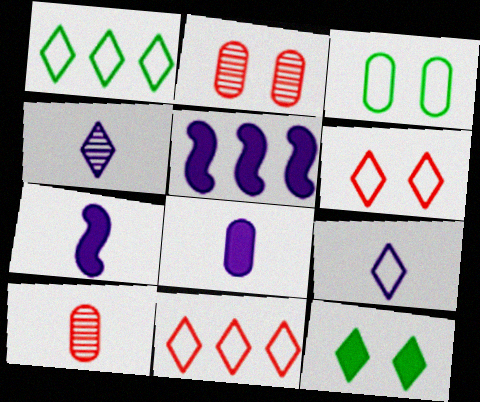[[1, 2, 7], 
[1, 6, 9], 
[4, 11, 12]]